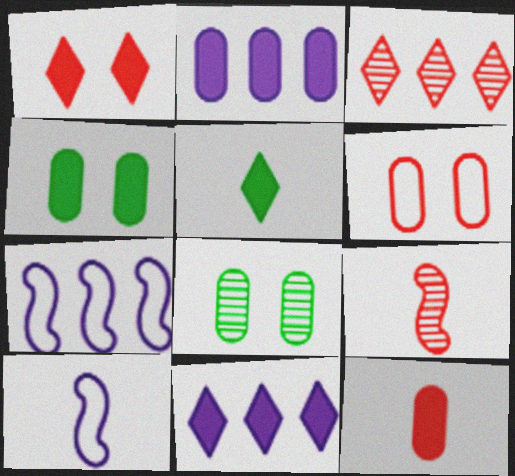[[1, 5, 11], 
[2, 4, 12], 
[3, 4, 10]]